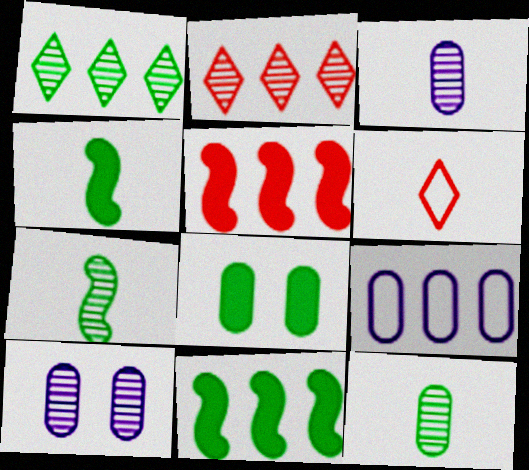[[1, 5, 9], 
[2, 7, 10], 
[2, 9, 11], 
[3, 4, 6], 
[6, 10, 11]]